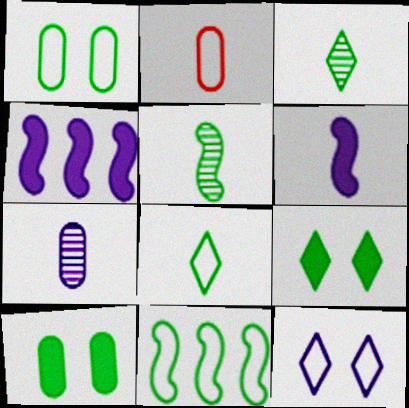[[1, 8, 11], 
[2, 3, 6], 
[2, 11, 12], 
[3, 10, 11], 
[4, 7, 12]]